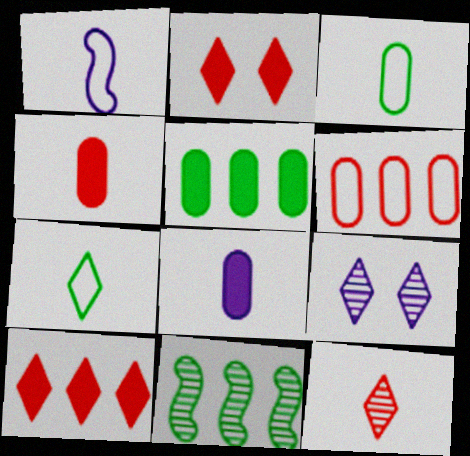[[7, 9, 10]]